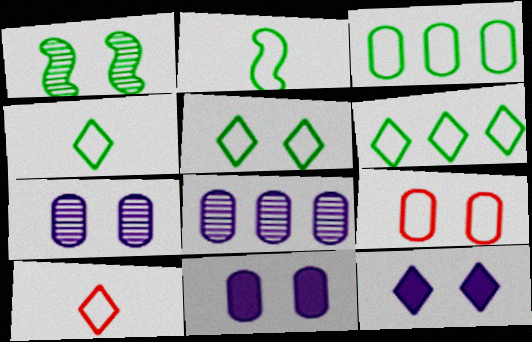[[1, 9, 12], 
[2, 3, 5], 
[4, 5, 6]]